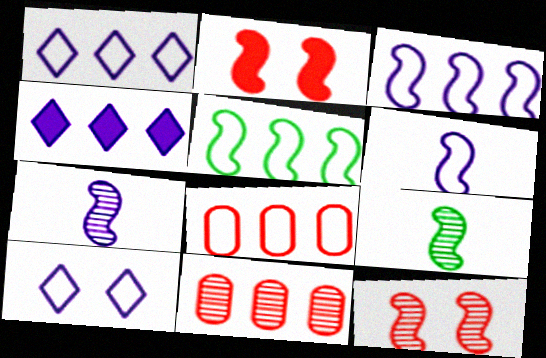[[1, 5, 8], 
[2, 3, 9], 
[2, 5, 7], 
[4, 5, 11]]